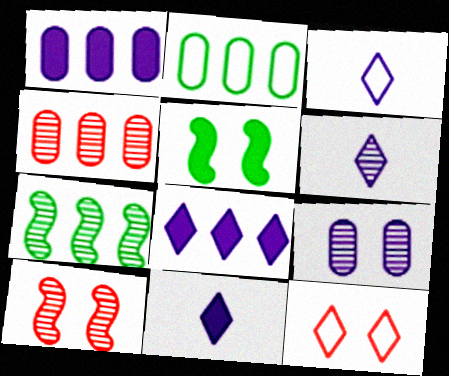[[1, 2, 4], 
[2, 10, 11], 
[3, 4, 5], 
[3, 6, 11], 
[5, 9, 12]]